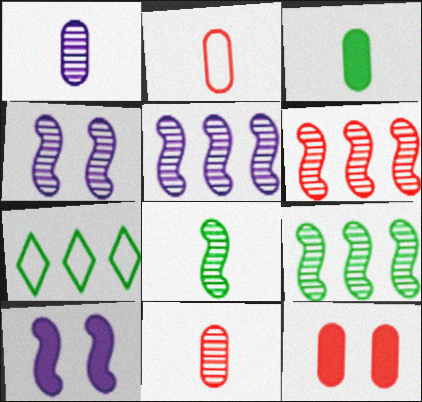[[1, 2, 3], 
[4, 6, 8], 
[5, 6, 9], 
[7, 10, 11]]